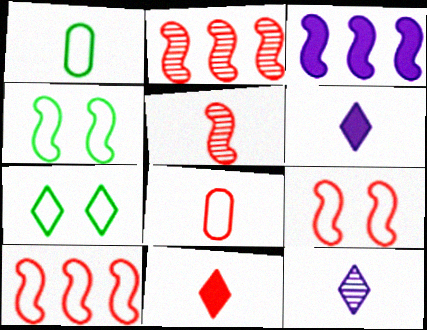[[1, 5, 6], 
[3, 4, 5], 
[5, 8, 11]]